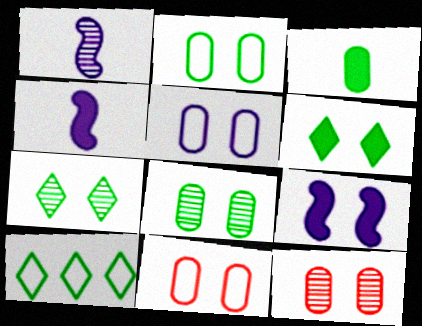[[2, 5, 11], 
[4, 10, 12], 
[7, 9, 11]]